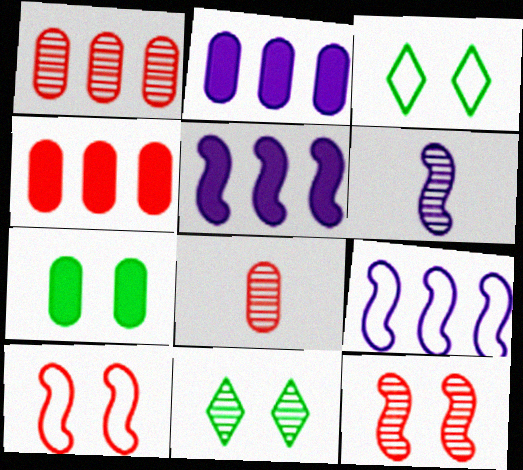[[1, 6, 11], 
[3, 4, 6], 
[3, 5, 8]]